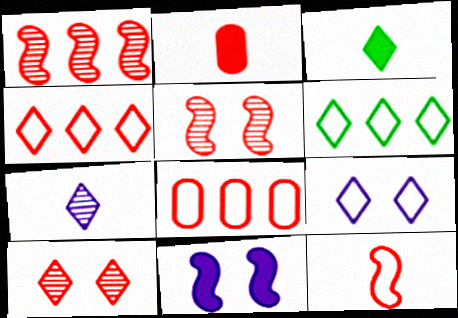[[2, 4, 5]]